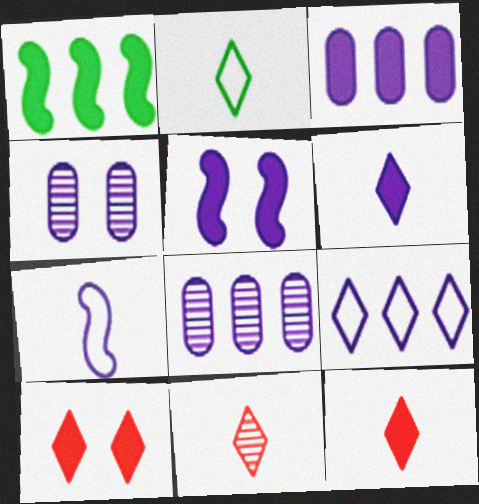[[2, 6, 11], 
[3, 5, 6]]